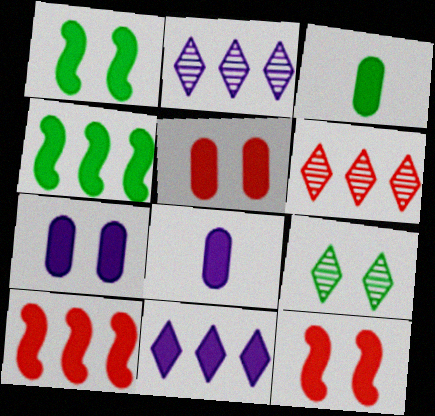[[3, 11, 12]]